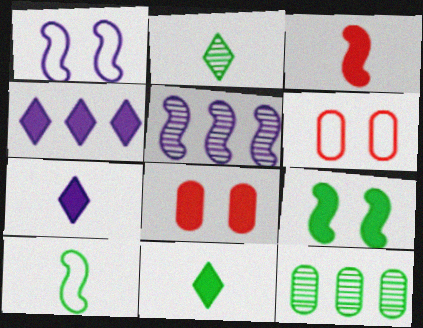[[5, 6, 11]]